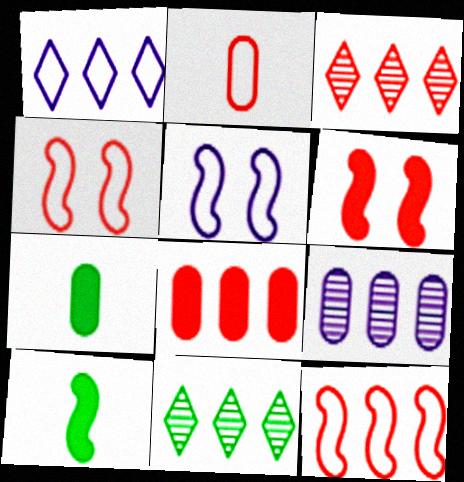[[2, 3, 6], 
[3, 5, 7], 
[3, 8, 12]]